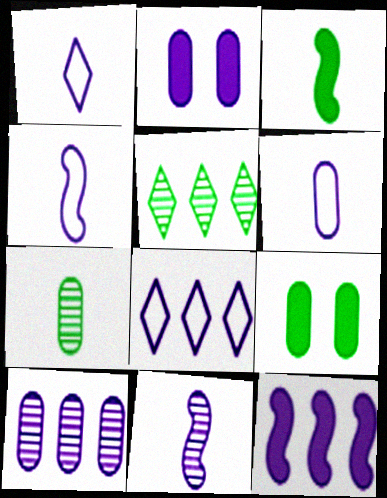[[1, 4, 6], 
[2, 6, 10], 
[2, 8, 11], 
[8, 10, 12]]